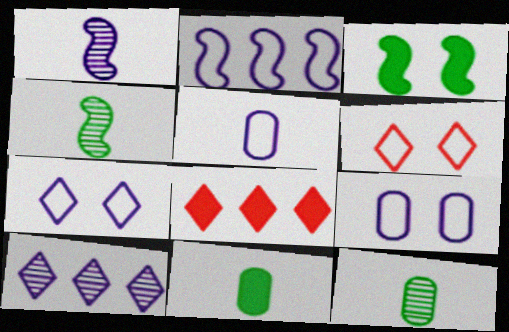[[2, 5, 7], 
[4, 8, 9]]